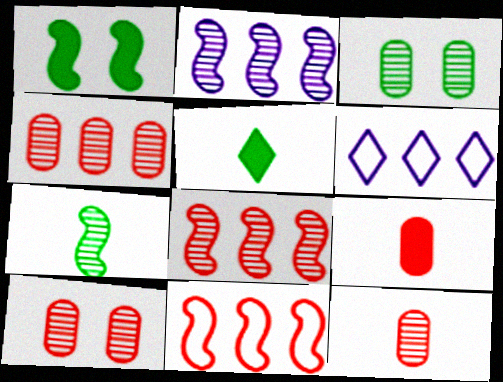[[1, 6, 12], 
[4, 10, 12]]